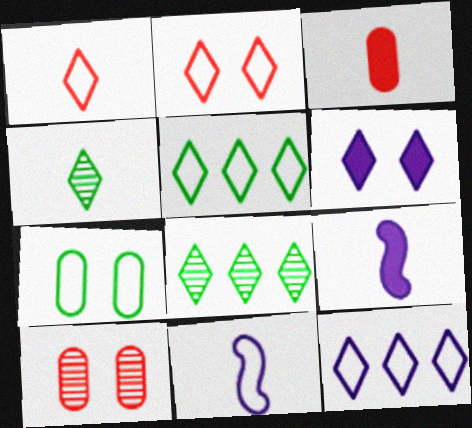[[1, 6, 8], 
[3, 4, 11], 
[5, 9, 10]]